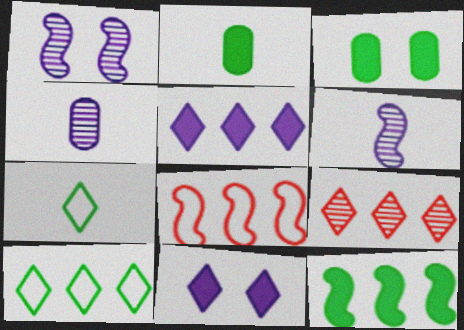[[5, 9, 10], 
[7, 9, 11]]